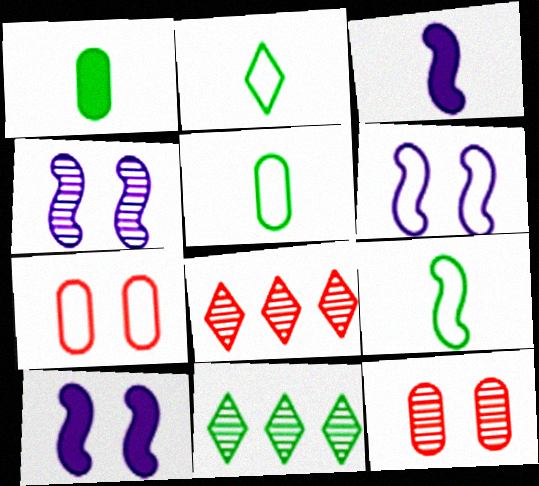[[1, 6, 8], 
[2, 5, 9], 
[3, 7, 11], 
[4, 6, 10], 
[5, 8, 10]]